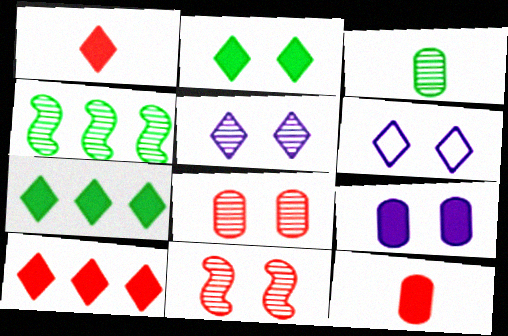[[4, 6, 12]]